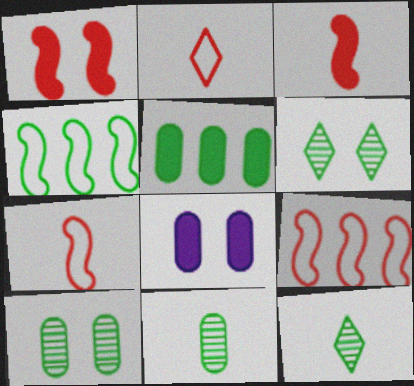[[8, 9, 12]]